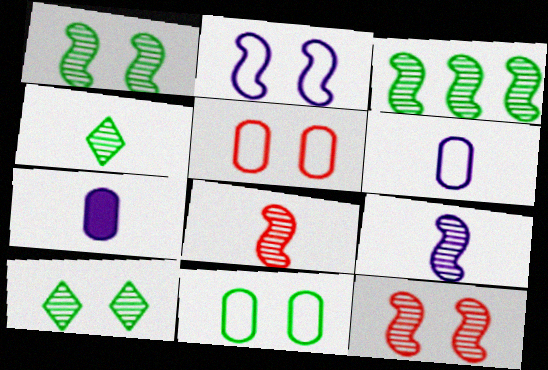[[3, 9, 12]]